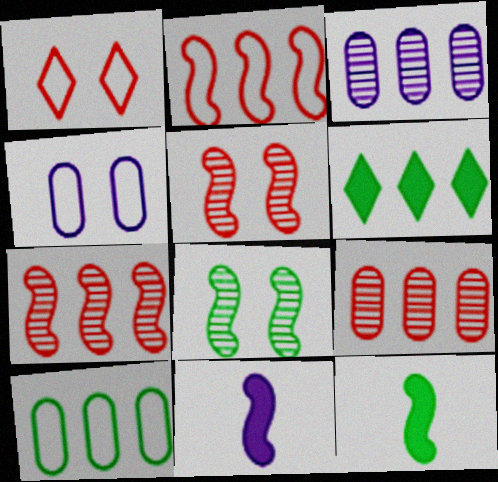[[1, 3, 12], 
[2, 3, 6], 
[2, 8, 11]]